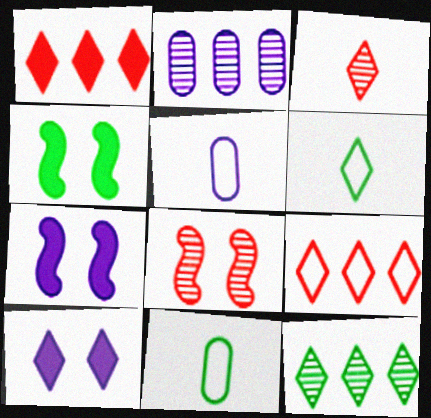[[4, 11, 12]]